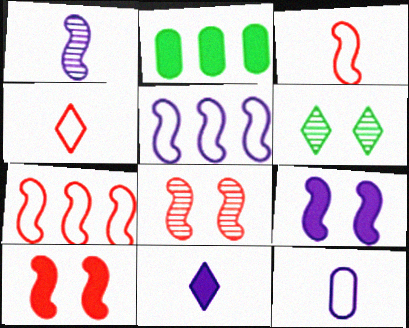[[1, 5, 9], 
[1, 11, 12], 
[2, 10, 11]]